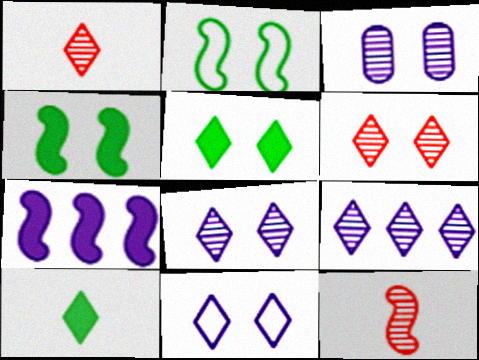[[2, 7, 12], 
[5, 6, 11]]